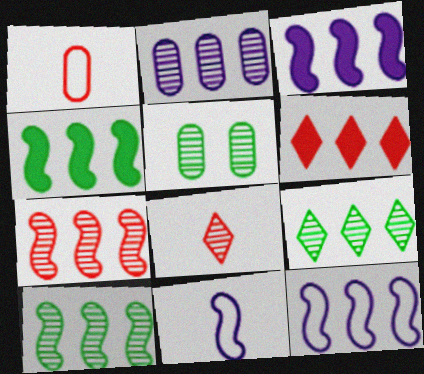[[2, 7, 9], 
[4, 7, 12], 
[5, 6, 11]]